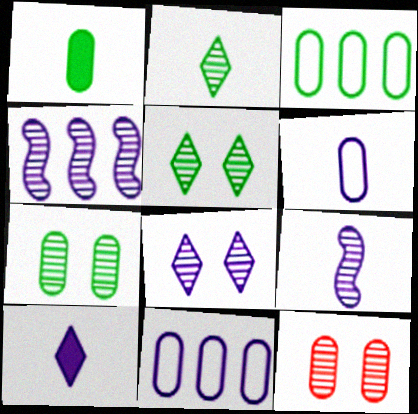[[1, 3, 7], 
[1, 11, 12], 
[2, 4, 12], 
[6, 9, 10]]